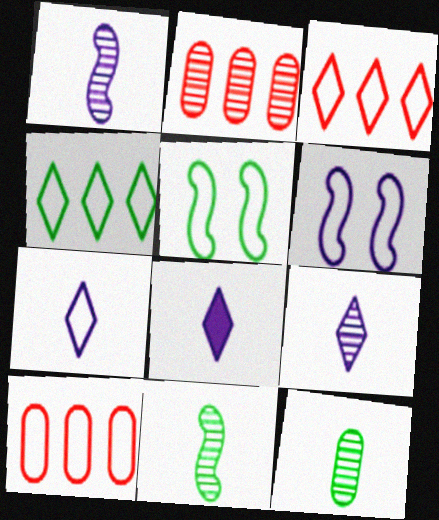[[2, 5, 8], 
[5, 7, 10], 
[7, 8, 9]]